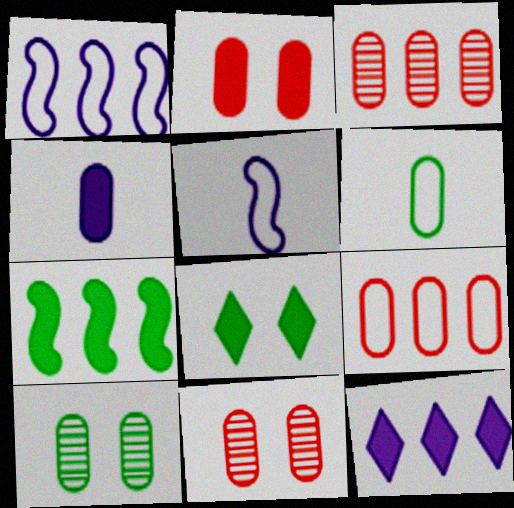[[3, 5, 8], 
[4, 9, 10]]